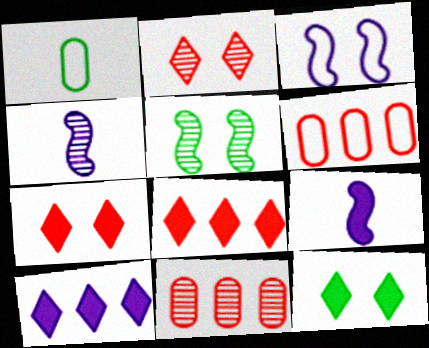[[4, 6, 12]]